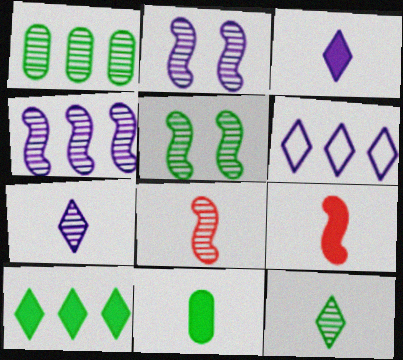[[1, 5, 12], 
[3, 9, 11], 
[4, 5, 8]]